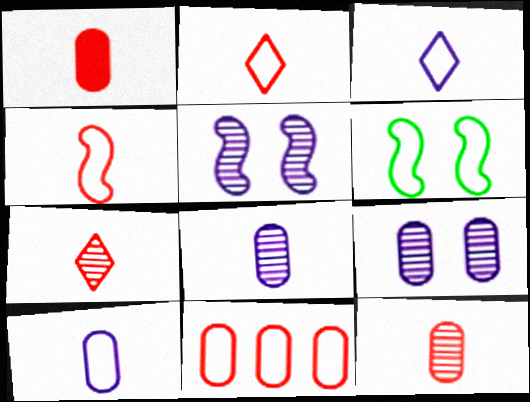[[1, 4, 7], 
[3, 6, 11]]